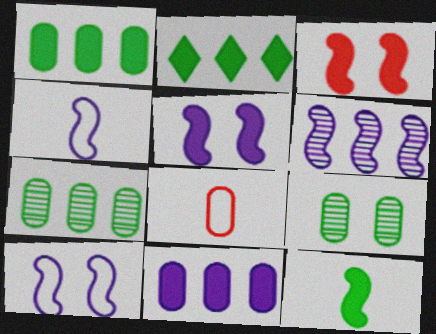[[4, 5, 6], 
[8, 9, 11]]